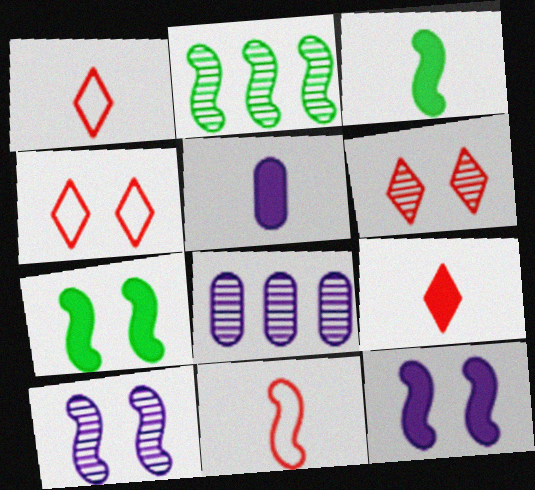[[1, 7, 8], 
[2, 4, 5], 
[2, 11, 12], 
[3, 4, 8], 
[3, 5, 9]]